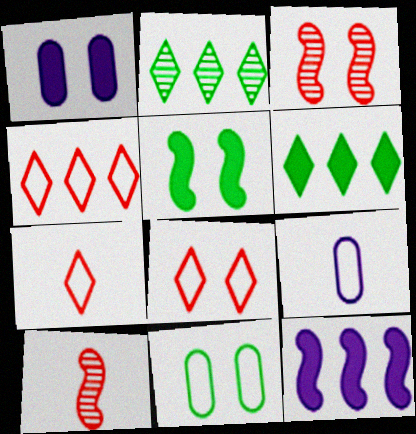[[3, 6, 9], 
[4, 7, 8]]